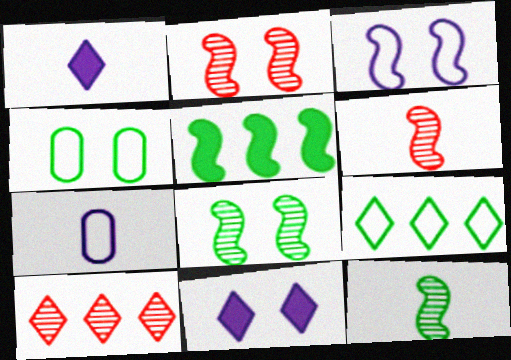[[2, 4, 11], 
[3, 5, 6]]